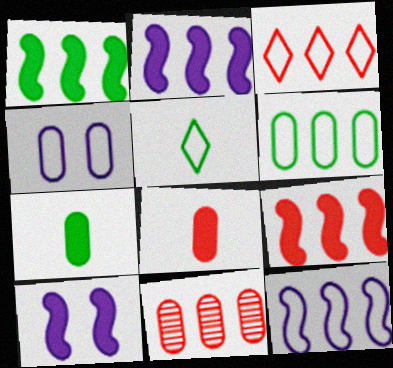[[1, 2, 9], 
[3, 6, 12], 
[3, 9, 11], 
[4, 7, 11], 
[5, 10, 11]]